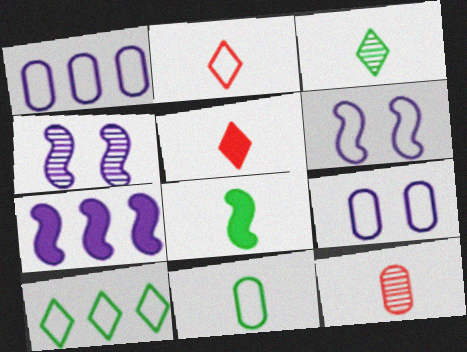[[3, 8, 11]]